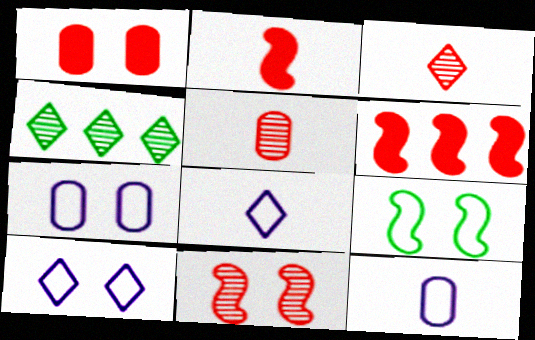[[2, 4, 7]]